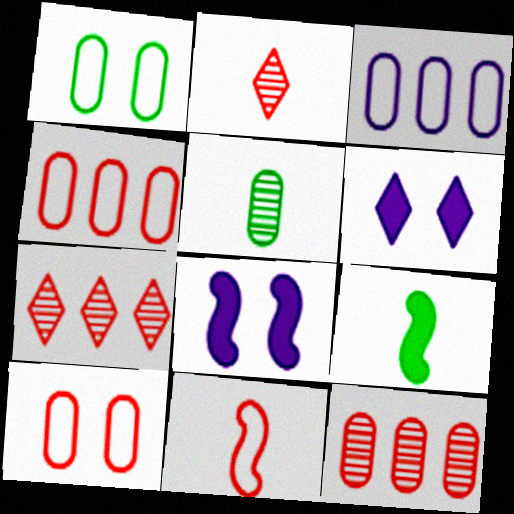[]